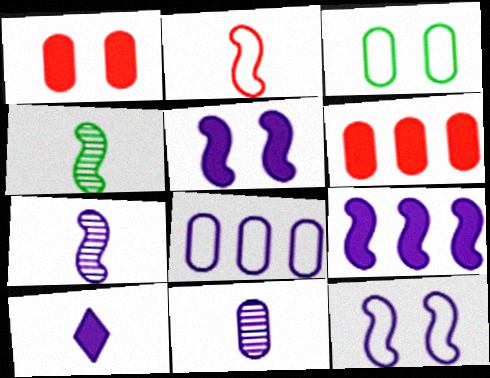[[3, 6, 11], 
[7, 9, 12]]